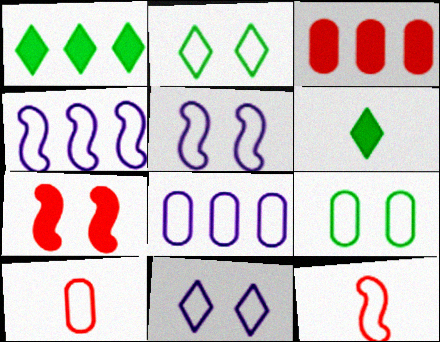[[2, 4, 10], 
[2, 8, 12], 
[8, 9, 10]]